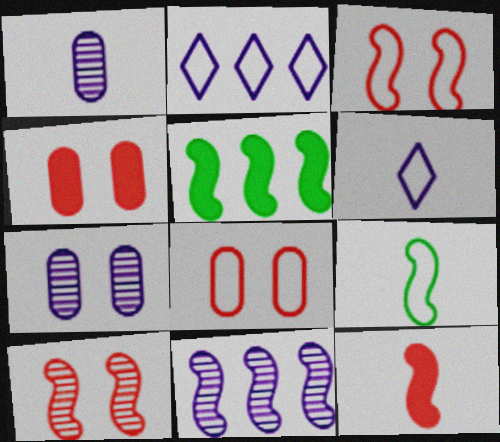[[2, 8, 9]]